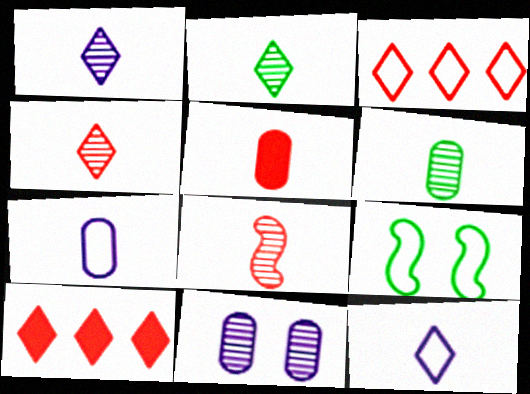[[1, 2, 4], 
[1, 6, 8], 
[3, 7, 9], 
[5, 6, 7]]